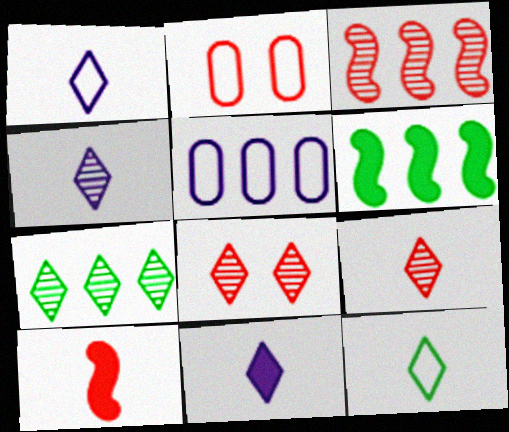[[1, 4, 11], 
[2, 4, 6], 
[4, 7, 8], 
[9, 11, 12]]